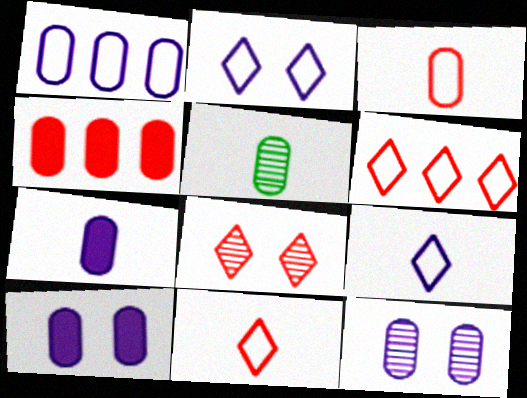[[1, 7, 12], 
[3, 5, 7]]